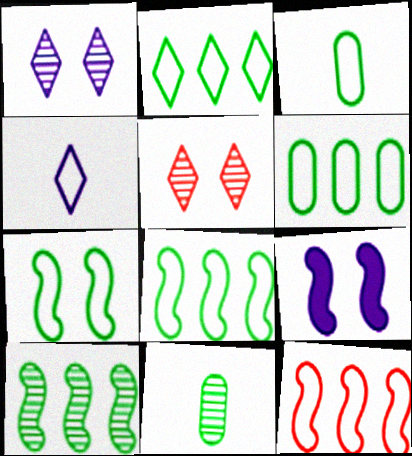[[2, 3, 7], 
[2, 6, 8]]